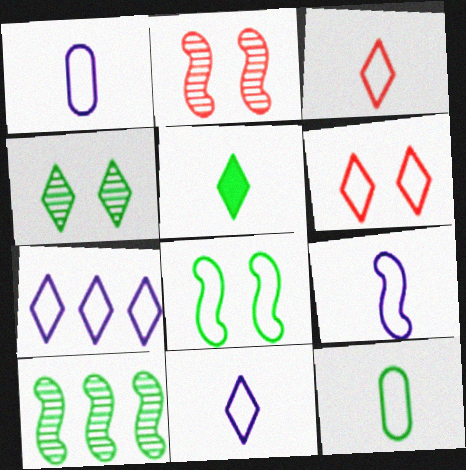[[1, 9, 11], 
[3, 9, 12]]